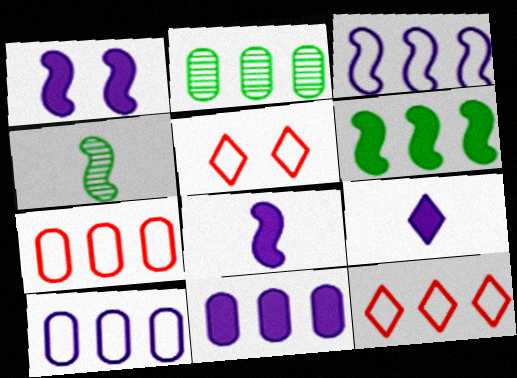[[1, 9, 11], 
[2, 5, 8], 
[2, 7, 11], 
[4, 5, 11]]